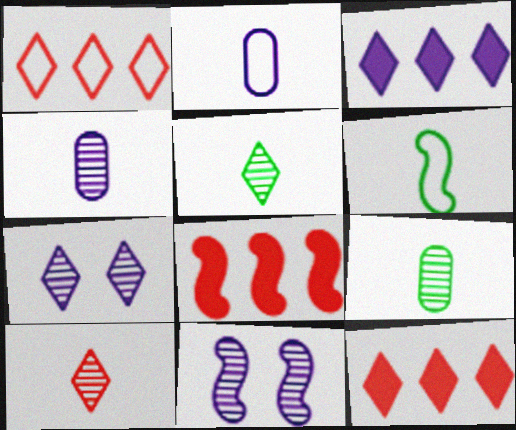[[2, 3, 11], 
[6, 8, 11]]